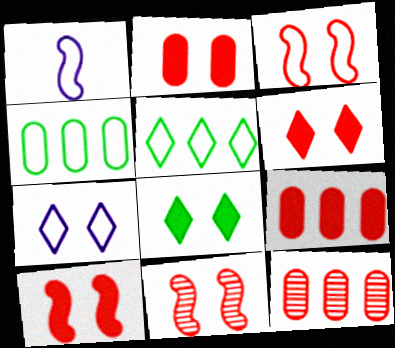[[1, 8, 12], 
[2, 6, 10], 
[3, 10, 11]]